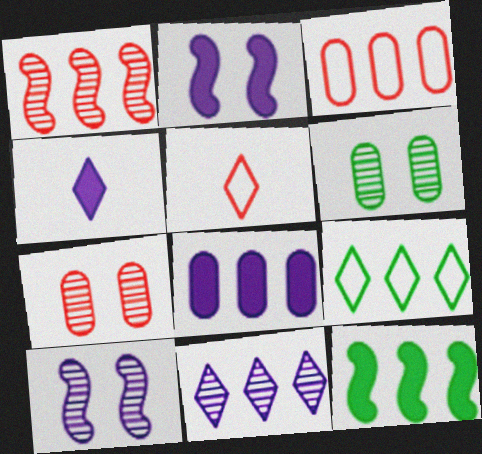[[1, 8, 9], 
[2, 4, 8], 
[3, 11, 12]]